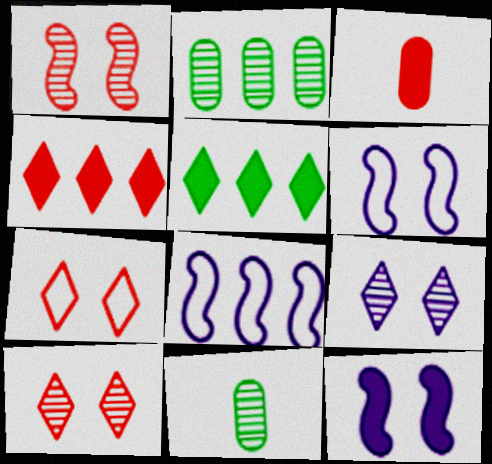[[2, 4, 8], 
[3, 5, 12], 
[4, 6, 11]]